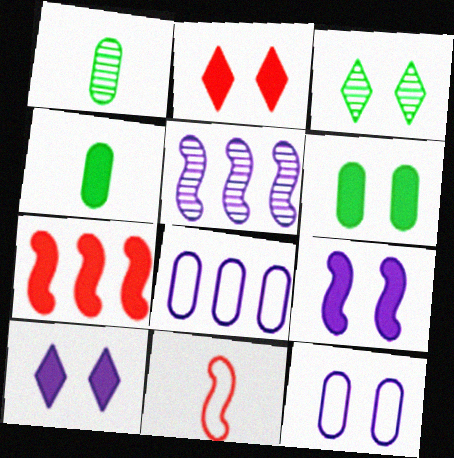[[2, 6, 9], 
[4, 7, 10]]